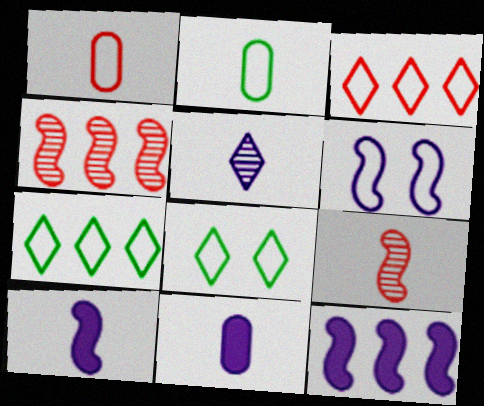[[1, 6, 7], 
[2, 3, 6], 
[4, 8, 11]]